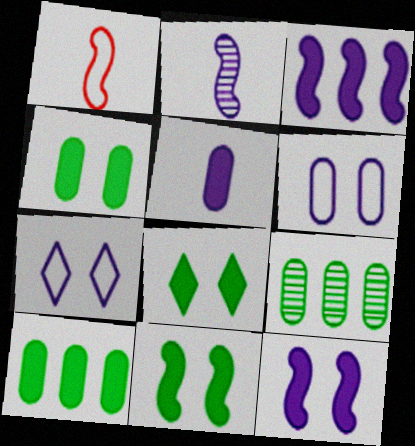[[4, 8, 11]]